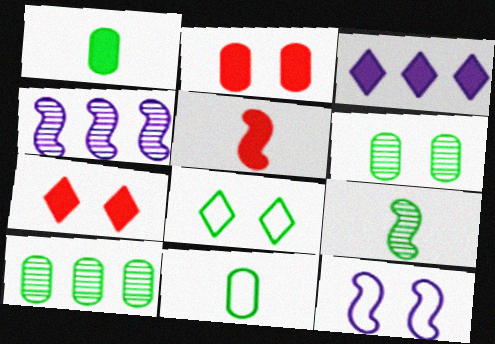[[4, 7, 11], 
[6, 7, 12]]